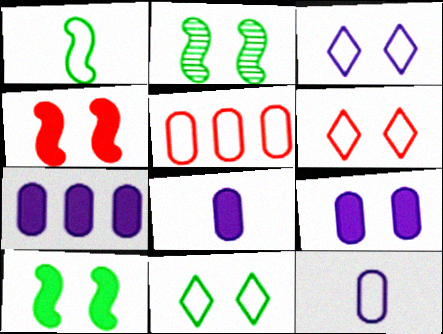[[1, 3, 5], 
[2, 6, 9], 
[3, 6, 11], 
[7, 8, 9]]